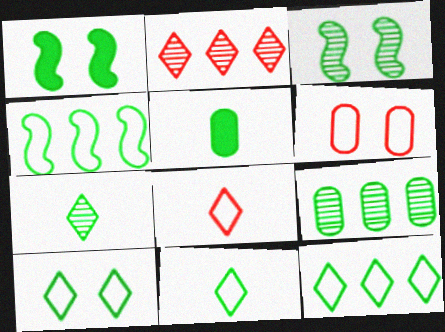[[1, 9, 11], 
[3, 5, 12], 
[3, 7, 9], 
[10, 11, 12]]